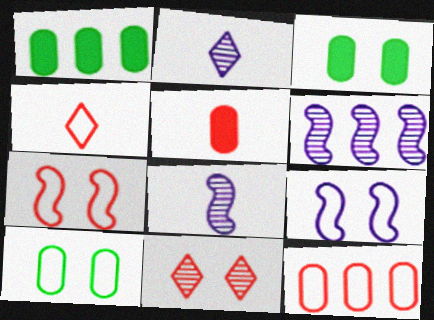[[1, 2, 7], 
[3, 4, 6], 
[3, 9, 11], 
[4, 7, 12]]